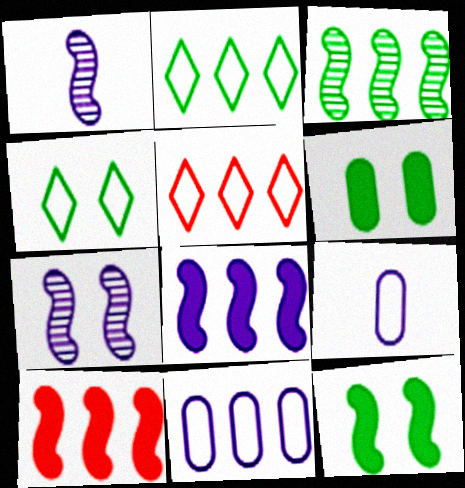[[1, 5, 6]]